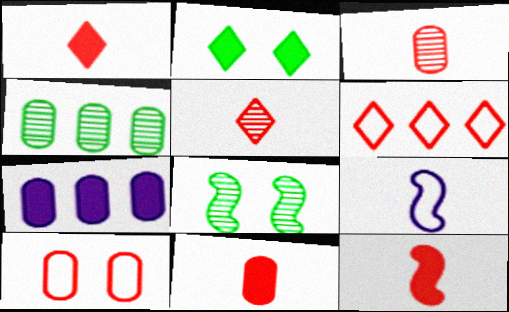[[1, 11, 12], 
[2, 7, 12]]